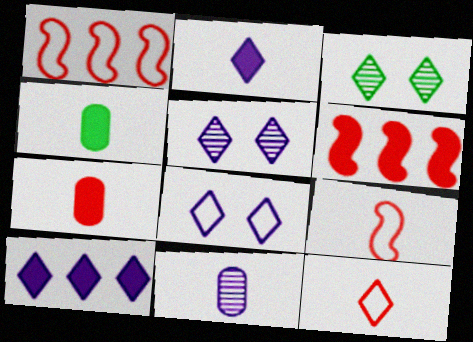[[1, 4, 5], 
[3, 10, 12]]